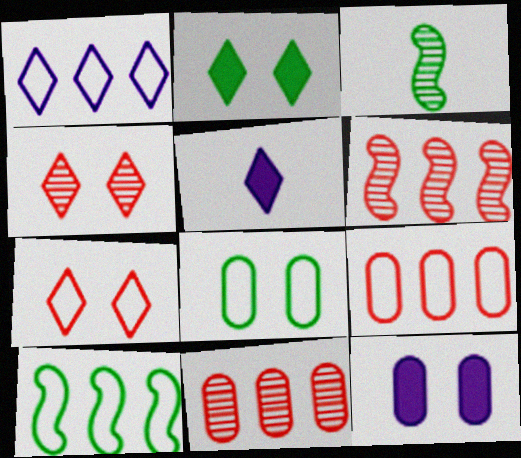[[1, 9, 10], 
[5, 6, 8]]